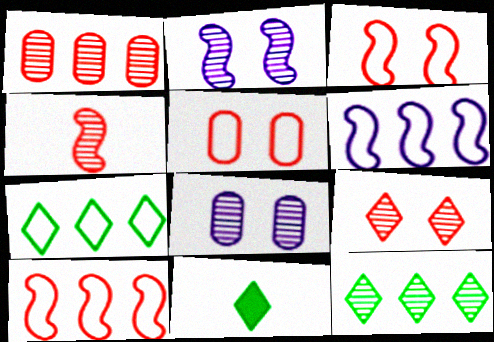[[1, 4, 9], 
[4, 8, 12], 
[8, 10, 11]]